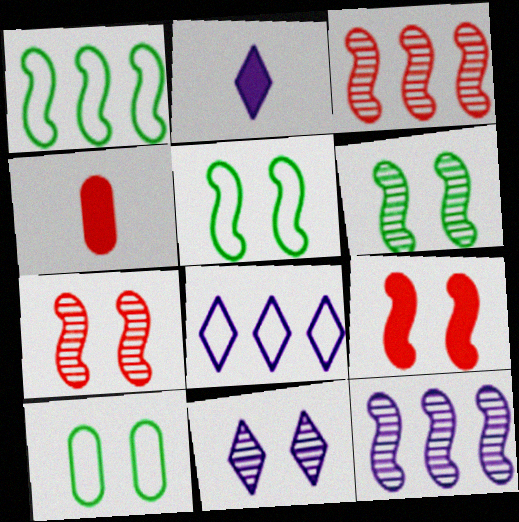[[1, 4, 11], 
[2, 3, 10], 
[2, 8, 11], 
[4, 6, 8], 
[9, 10, 11]]